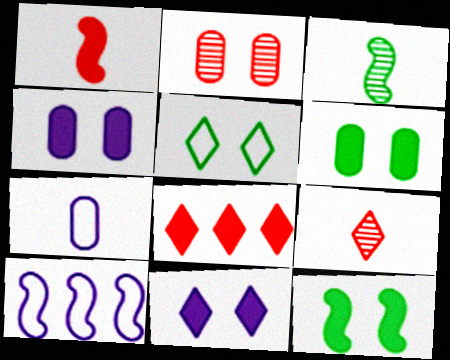[[6, 9, 10]]